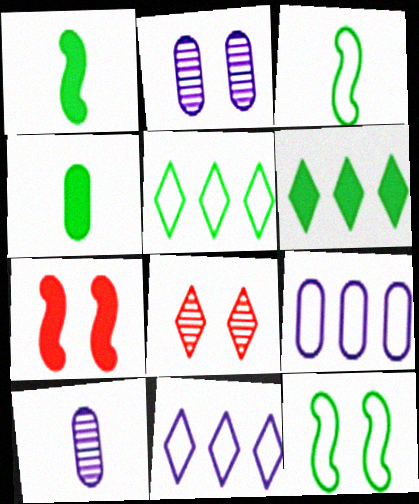[[1, 8, 9], 
[5, 7, 10]]